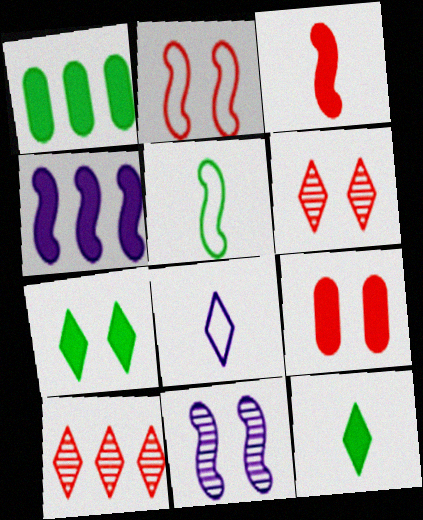[[2, 6, 9], 
[4, 9, 12], 
[7, 8, 10]]